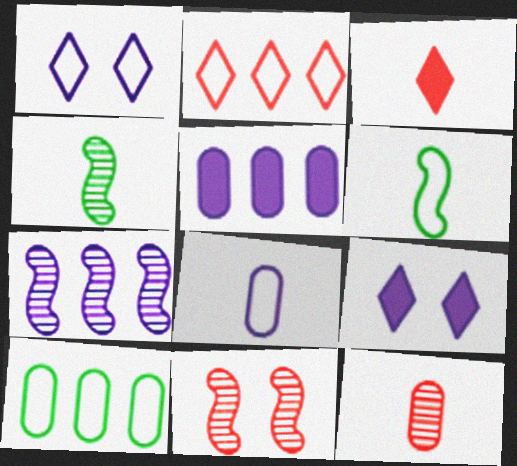[[3, 4, 8], 
[4, 7, 11], 
[7, 8, 9]]